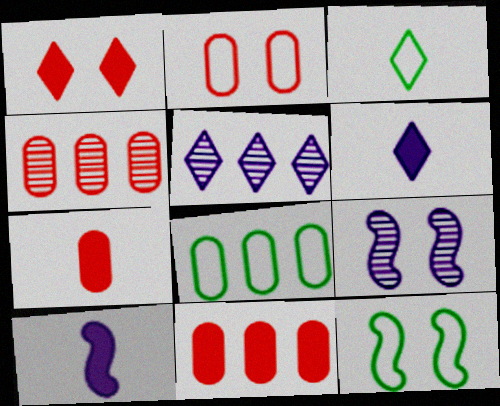[[1, 3, 5], 
[2, 4, 7], 
[3, 8, 12], 
[3, 9, 11], 
[4, 6, 12], 
[5, 7, 12]]